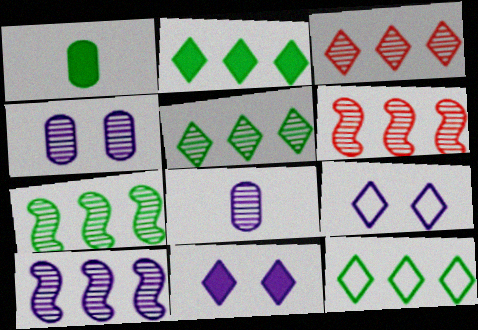[[1, 6, 9], 
[2, 5, 12], 
[6, 7, 10]]